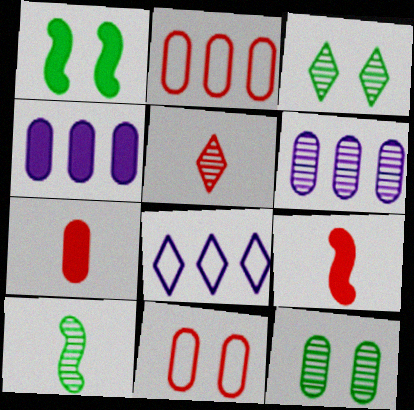[[8, 9, 12]]